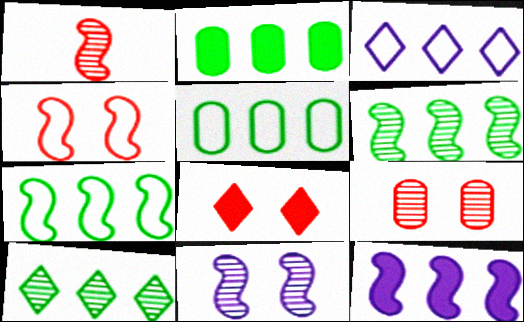[[1, 6, 11], 
[2, 7, 10], 
[4, 8, 9]]